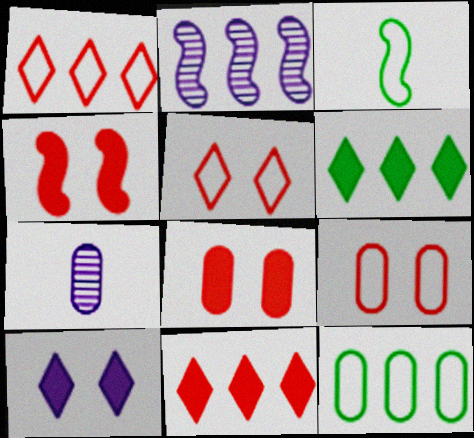[[2, 3, 4], 
[2, 11, 12], 
[7, 8, 12]]